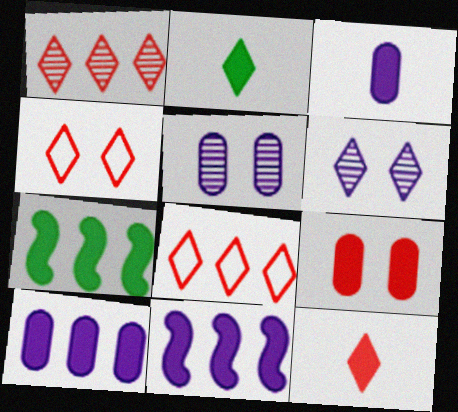[[1, 4, 12], 
[2, 6, 8], 
[2, 9, 11]]